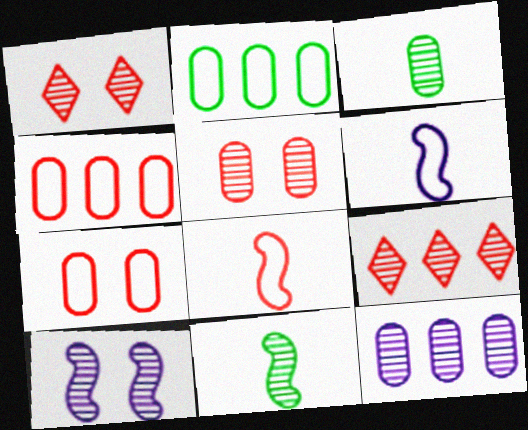[[1, 11, 12], 
[3, 5, 12], 
[3, 9, 10]]